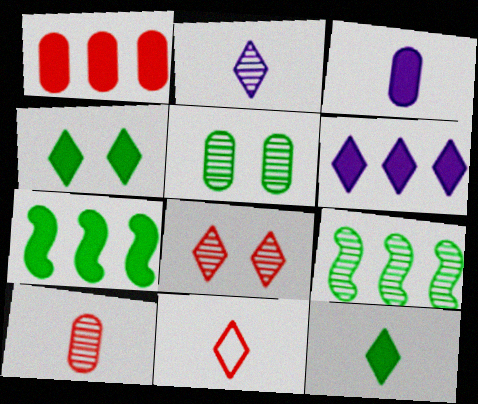[[1, 6, 7], 
[2, 11, 12]]